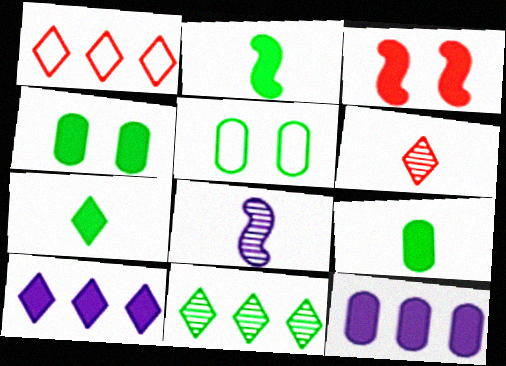[[1, 4, 8], 
[1, 10, 11], 
[2, 5, 11], 
[2, 7, 9], 
[3, 7, 12], 
[3, 9, 10]]